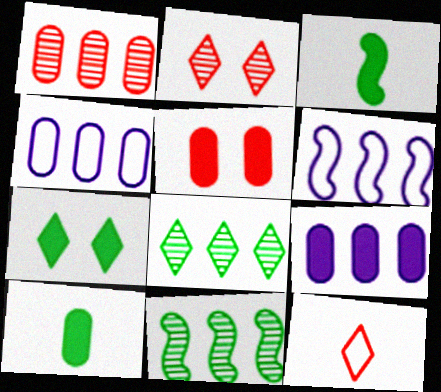[[2, 3, 4], 
[2, 6, 10], 
[5, 9, 10]]